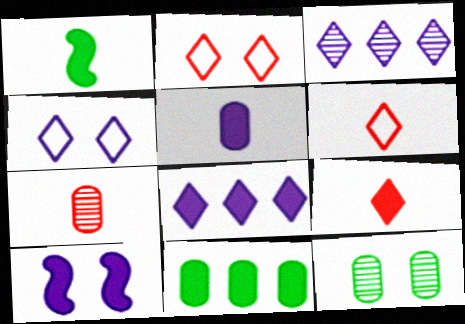[[1, 5, 9], 
[2, 10, 12], 
[5, 8, 10], 
[9, 10, 11]]